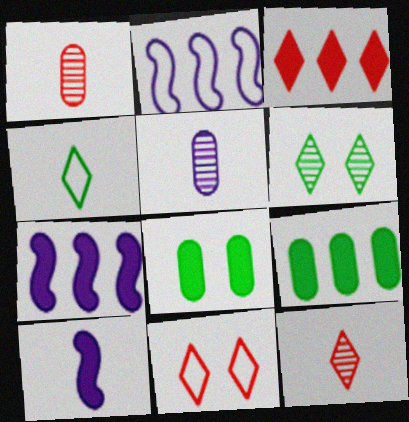[[1, 4, 10], 
[2, 8, 12], 
[3, 7, 9], 
[3, 8, 10], 
[3, 11, 12]]